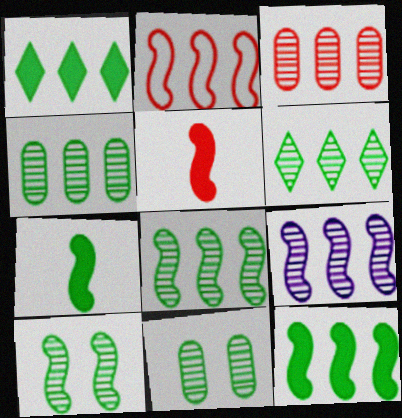[[2, 9, 12], 
[3, 6, 9], 
[4, 6, 8]]